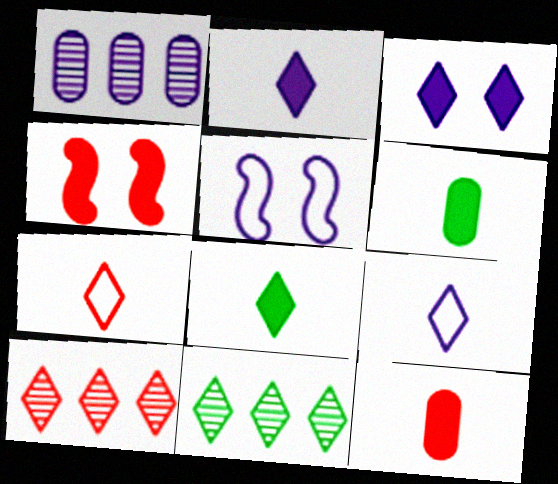[[1, 2, 5], 
[3, 7, 11], 
[5, 6, 10], 
[5, 11, 12]]